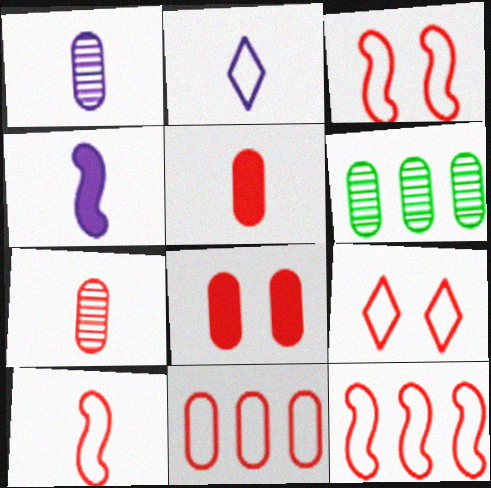[[1, 2, 4], 
[3, 10, 12], 
[4, 6, 9], 
[7, 8, 11], 
[9, 10, 11]]